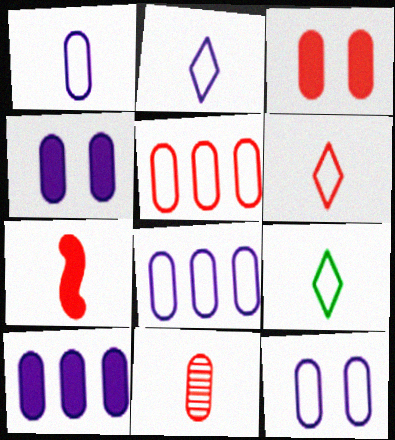[[1, 8, 12], 
[2, 6, 9], 
[3, 5, 11], 
[6, 7, 11]]